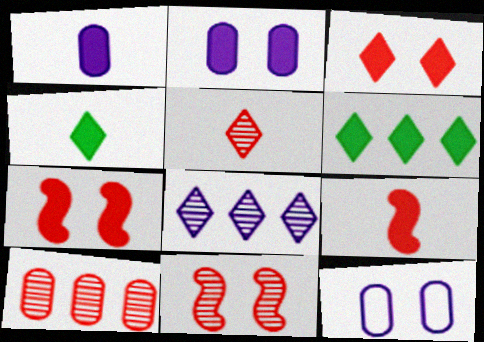[[1, 4, 9], 
[1, 6, 7], 
[2, 6, 9], 
[5, 10, 11]]